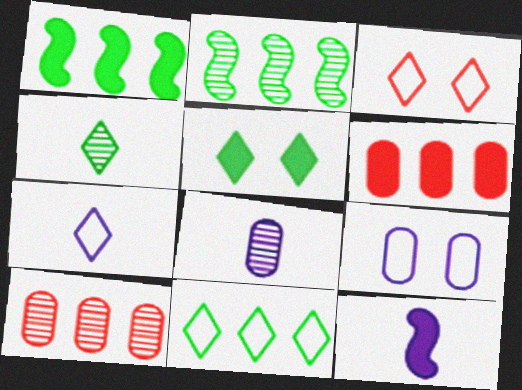[[1, 3, 8], 
[3, 7, 11], 
[4, 5, 11], 
[5, 6, 12], 
[7, 8, 12]]